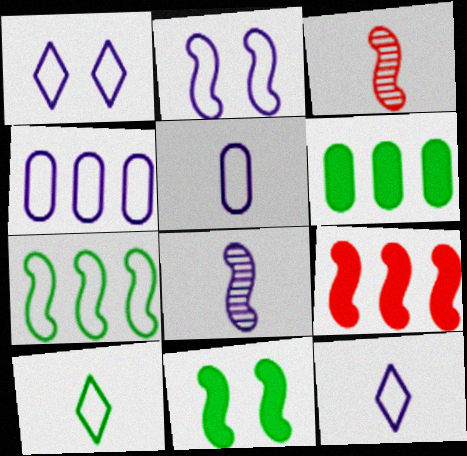[[1, 3, 6], 
[2, 4, 12]]